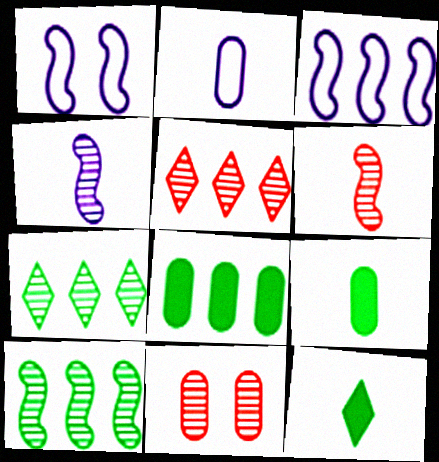[[1, 5, 9], 
[2, 6, 12], 
[2, 8, 11], 
[3, 5, 8], 
[3, 11, 12], 
[4, 7, 11], 
[5, 6, 11]]